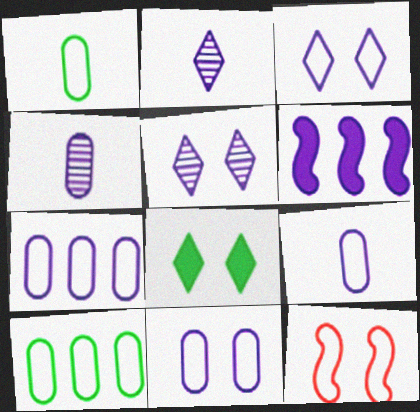[[2, 6, 11], 
[3, 4, 6], 
[5, 6, 9], 
[7, 9, 11]]